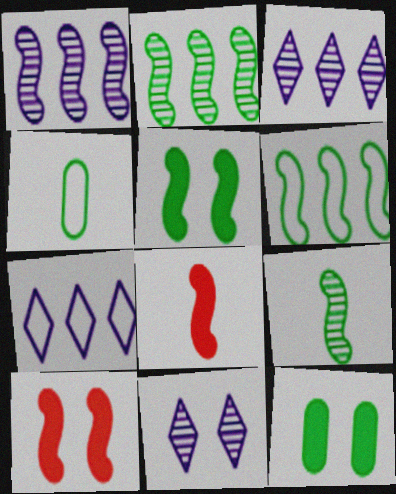[[3, 4, 10], 
[5, 6, 9]]